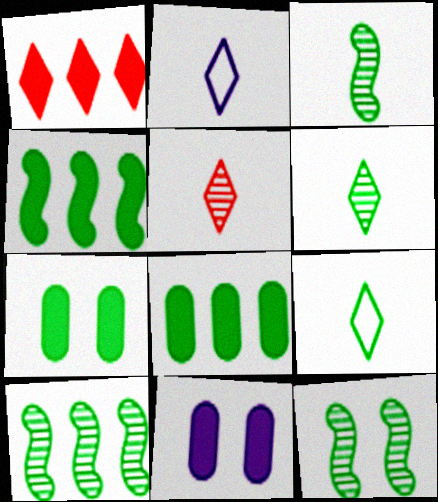[[3, 10, 12], 
[7, 9, 10], 
[8, 9, 12]]